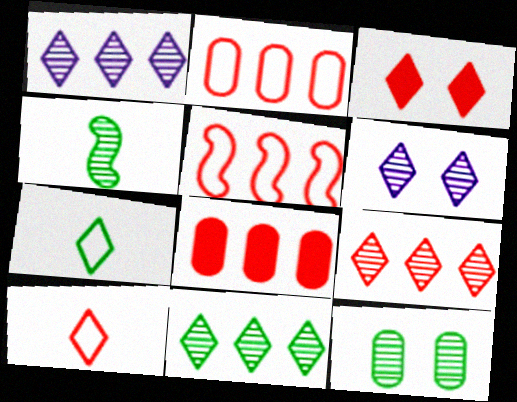[[1, 3, 7], 
[1, 9, 11], 
[3, 9, 10], 
[4, 11, 12], 
[5, 8, 9]]